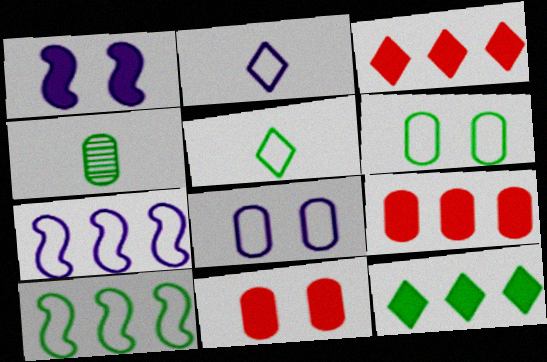[[2, 7, 8], 
[4, 8, 9], 
[5, 6, 10]]